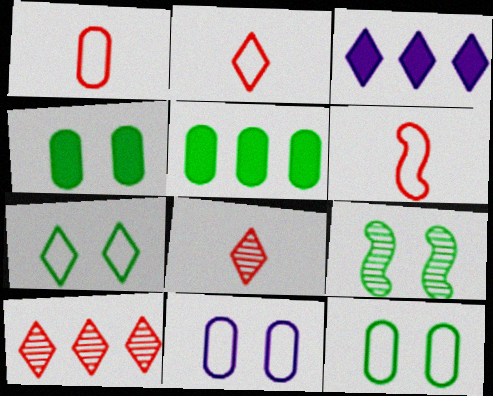[[1, 2, 6], 
[1, 3, 9], 
[3, 7, 8], 
[4, 7, 9]]